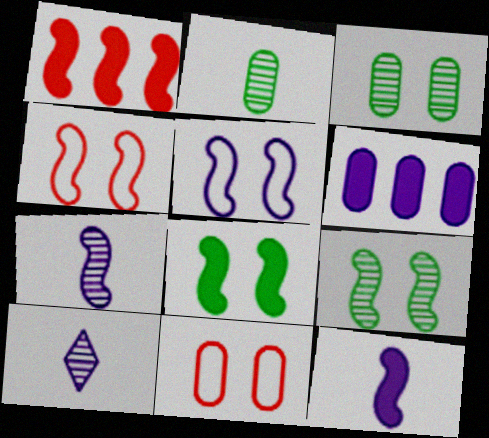[[1, 8, 12], 
[2, 6, 11], 
[5, 6, 10]]